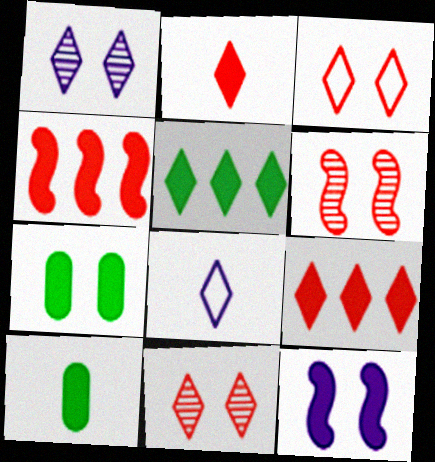[[5, 8, 11], 
[9, 10, 12]]